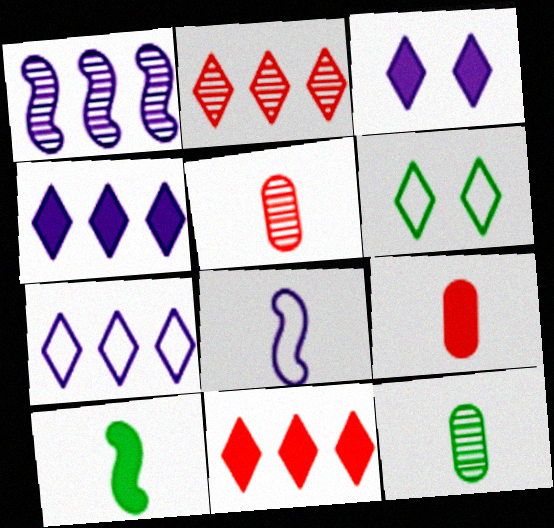[[1, 6, 9]]